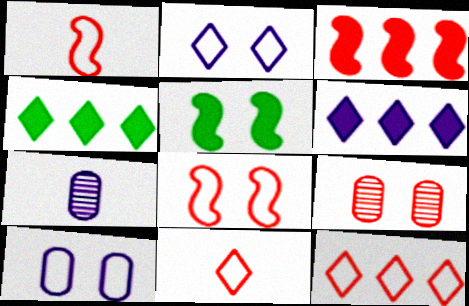[[2, 5, 9], 
[3, 9, 11], 
[4, 7, 8], 
[5, 7, 12]]